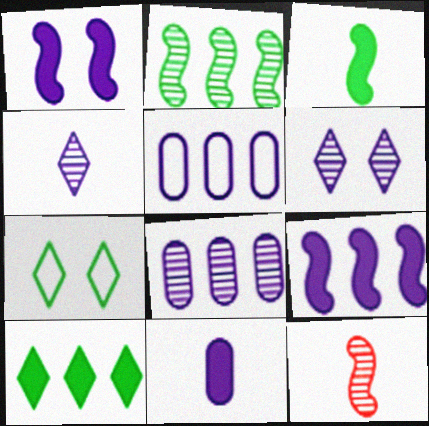[[1, 4, 5]]